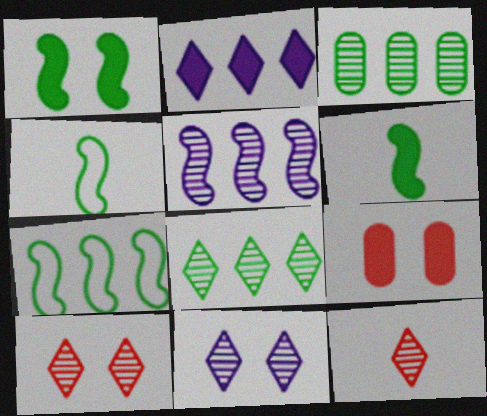[[2, 6, 9], 
[8, 11, 12]]